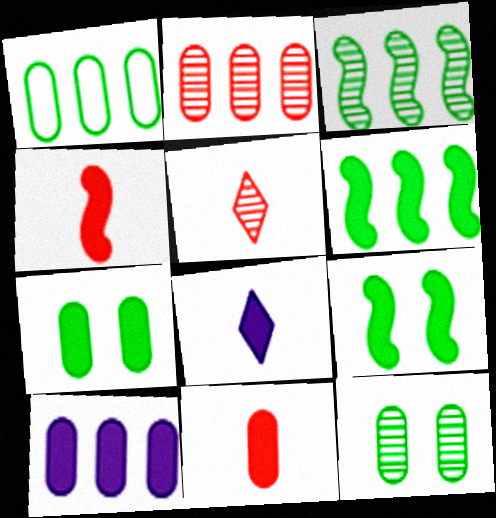[[1, 2, 10], 
[7, 10, 11]]